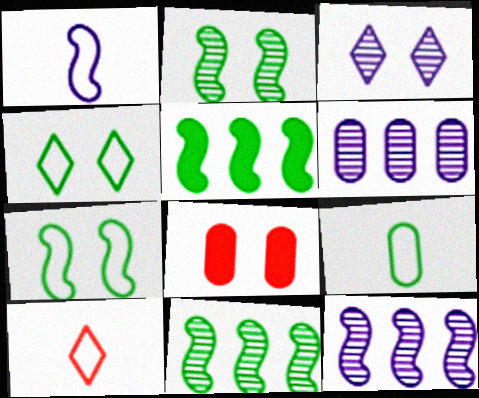[[1, 9, 10], 
[3, 7, 8], 
[6, 8, 9]]